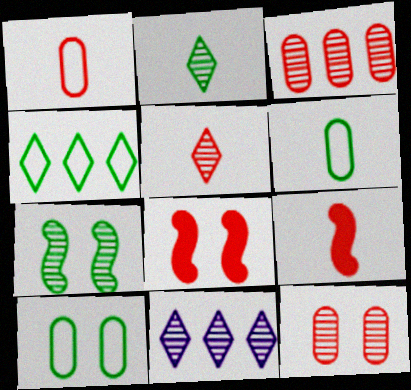[[1, 5, 9], 
[6, 8, 11], 
[9, 10, 11]]